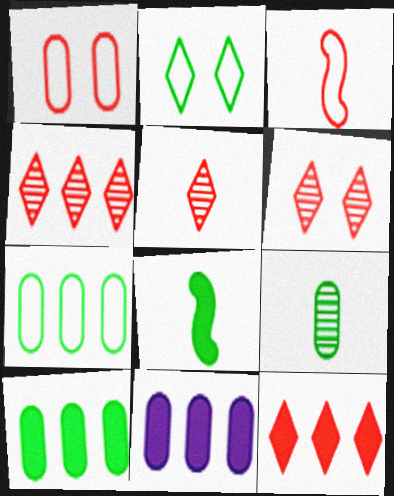[[1, 9, 11], 
[4, 5, 6]]